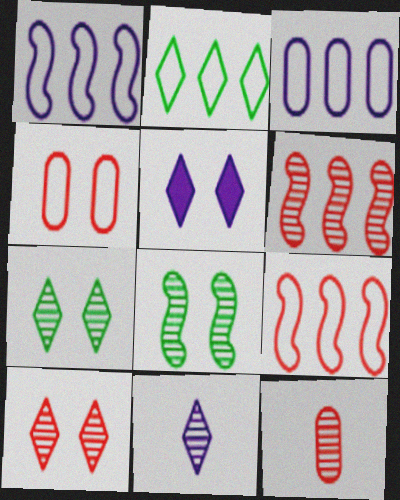[[2, 3, 9], 
[4, 5, 8], 
[6, 10, 12]]